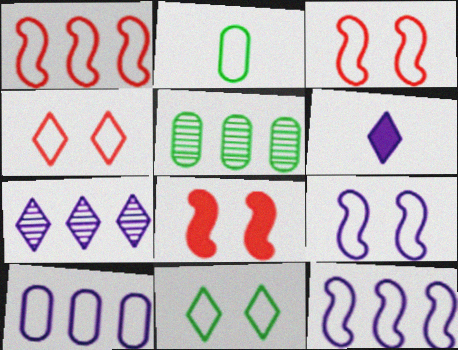[[2, 4, 12], 
[2, 7, 8], 
[3, 5, 6]]